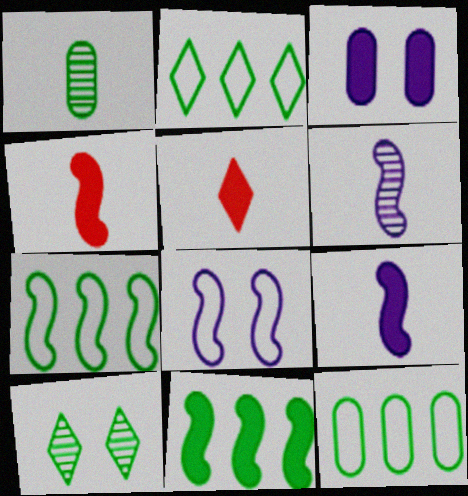[[2, 7, 12], 
[3, 5, 11]]